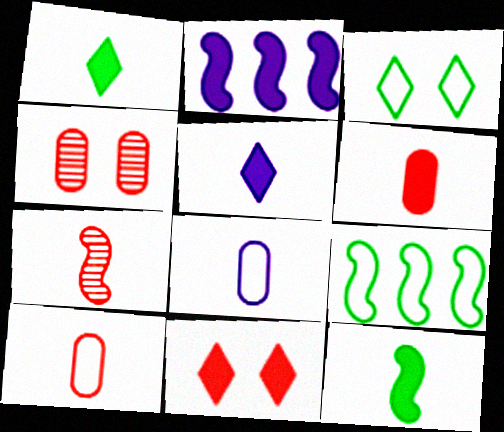[[1, 7, 8], 
[4, 5, 9], 
[5, 6, 12]]